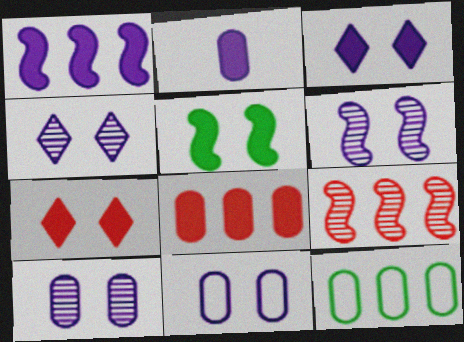[[1, 2, 3], 
[3, 6, 11], 
[4, 6, 10]]